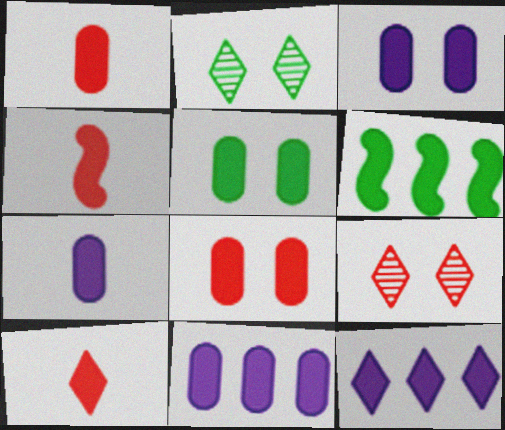[[1, 4, 10], 
[1, 5, 11], 
[3, 5, 8], 
[3, 6, 10], 
[3, 7, 11], 
[4, 5, 12]]